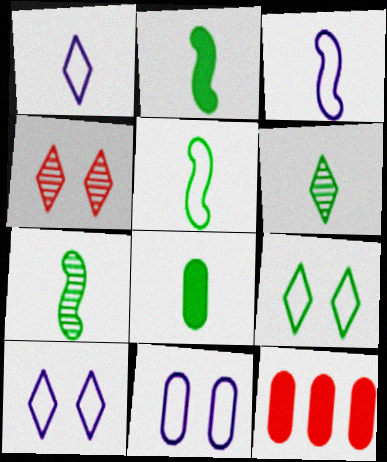[[2, 5, 7], 
[5, 6, 8], 
[7, 10, 12]]